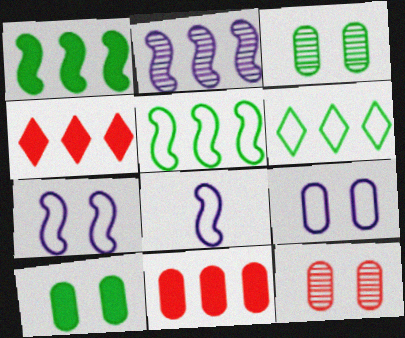[[2, 6, 11], 
[3, 4, 8], 
[9, 10, 12]]